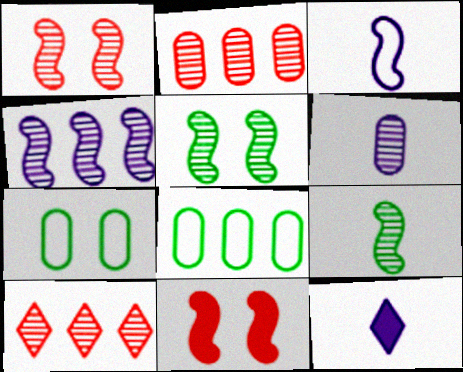[[1, 4, 9], 
[1, 8, 12], 
[3, 6, 12], 
[5, 6, 10]]